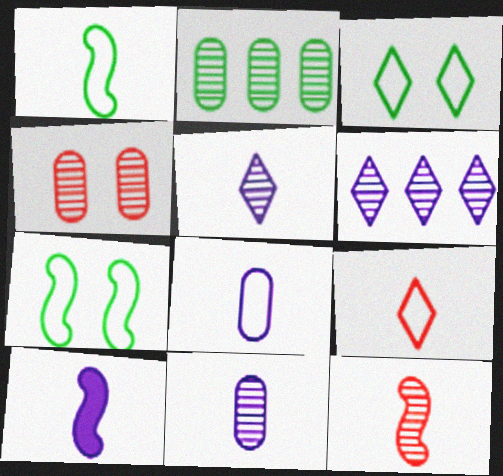[[1, 8, 9], 
[1, 10, 12], 
[2, 4, 11], 
[5, 8, 10]]